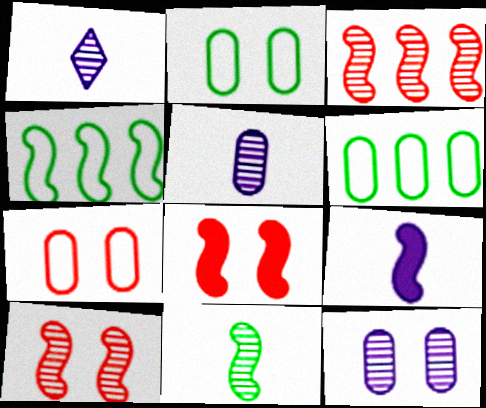[[1, 6, 8], 
[4, 9, 10]]